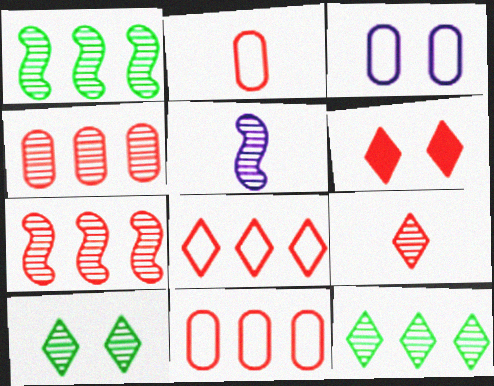[[2, 6, 7], 
[4, 5, 10], 
[6, 8, 9]]